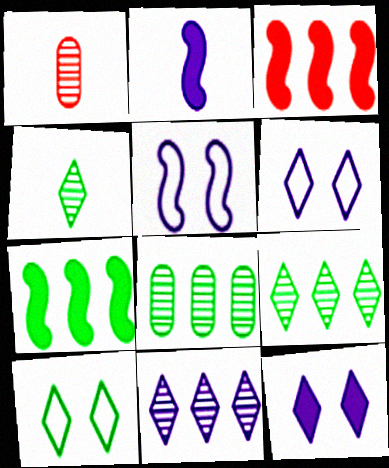[[1, 6, 7]]